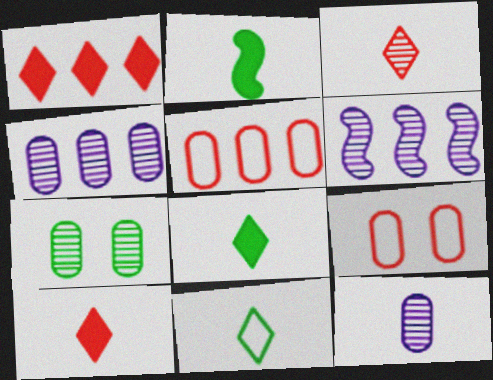[[3, 6, 7], 
[6, 8, 9]]